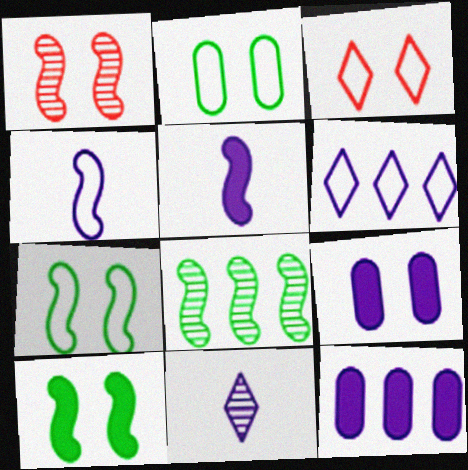[]